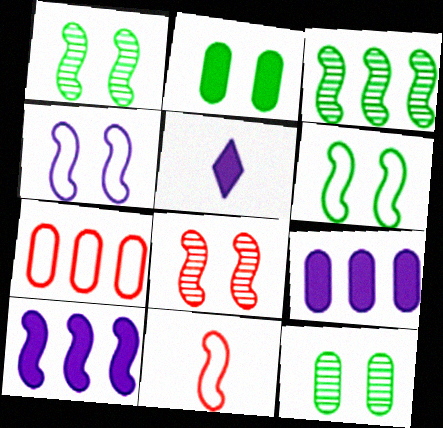[[1, 5, 7], 
[1, 10, 11]]